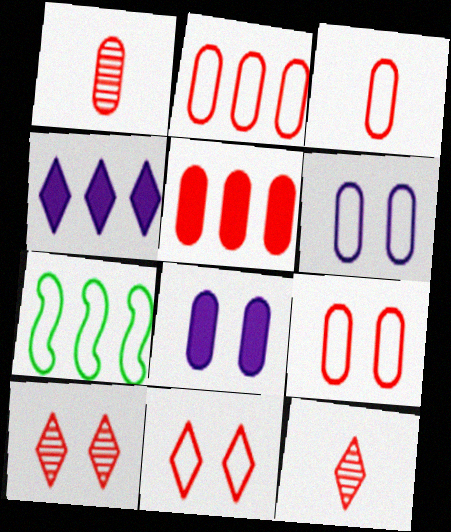[[1, 5, 9], 
[2, 3, 9], 
[7, 8, 12]]